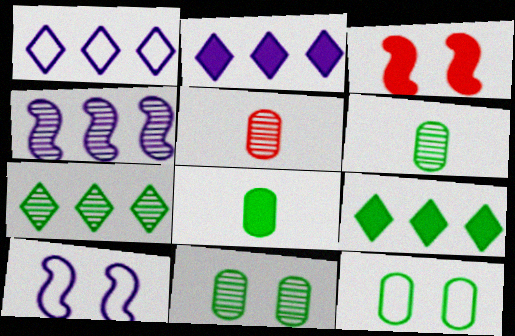[[1, 3, 6], 
[2, 3, 8], 
[5, 9, 10]]